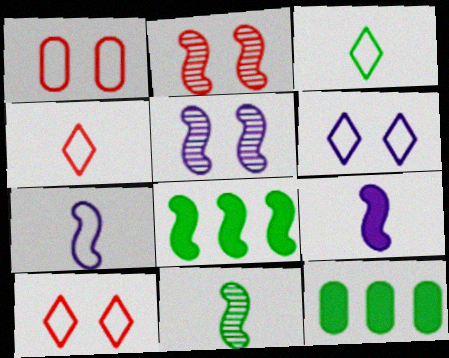[[2, 7, 8], 
[4, 5, 12]]